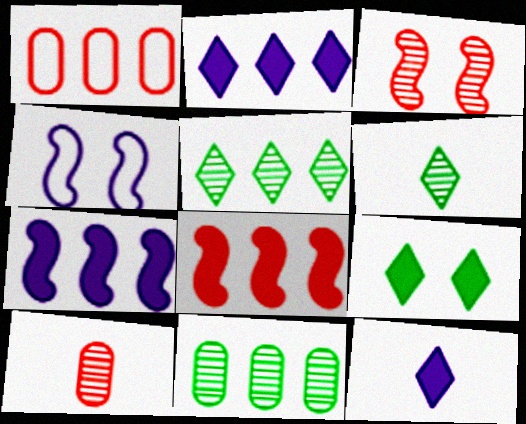[[1, 5, 7]]